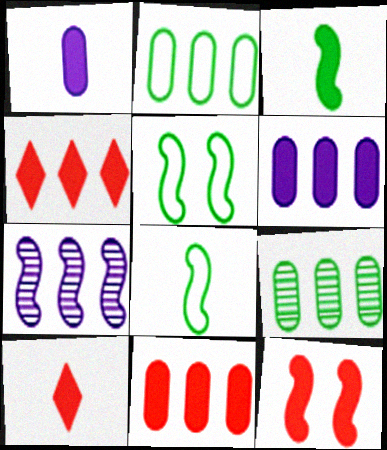[[1, 3, 10], 
[2, 4, 7], 
[7, 8, 12], 
[10, 11, 12]]